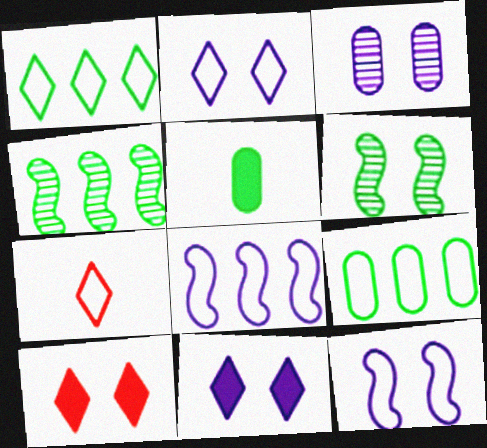[[1, 2, 7], 
[1, 5, 6], 
[3, 11, 12], 
[7, 9, 12]]